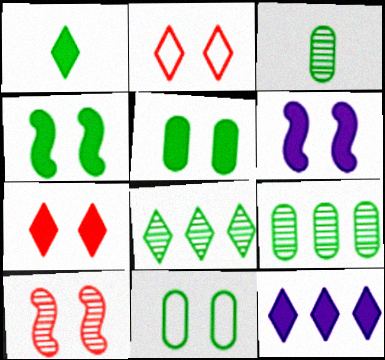[[1, 7, 12], 
[5, 6, 7]]